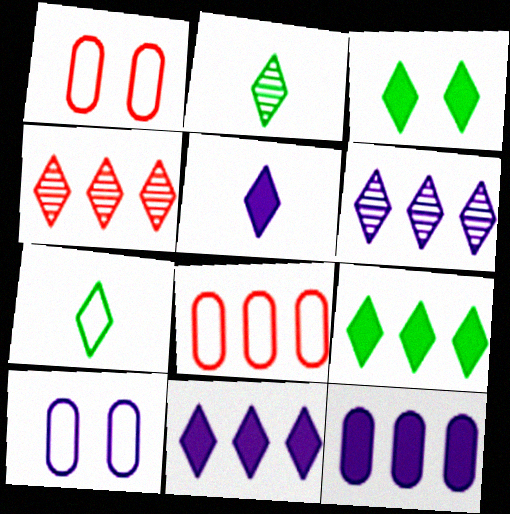[]